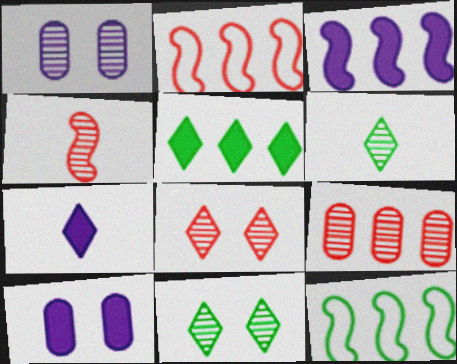[[2, 6, 10], 
[3, 7, 10], 
[4, 8, 9]]